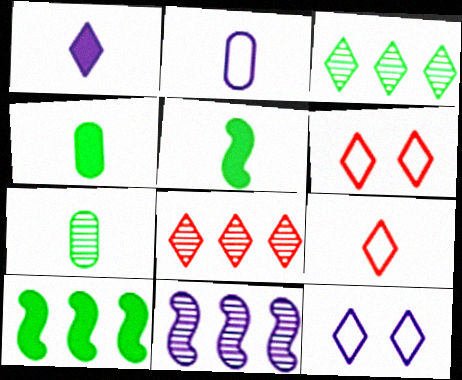[[1, 3, 6], 
[4, 6, 11]]